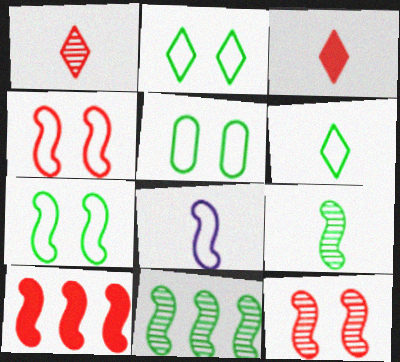[[2, 5, 7]]